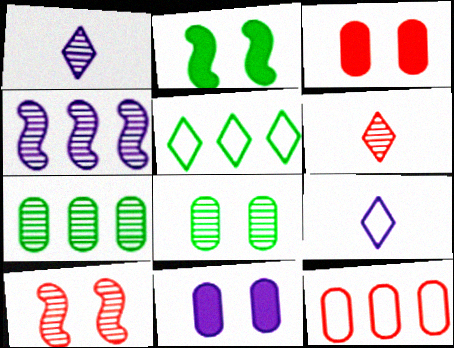[[1, 2, 12], 
[1, 7, 10], 
[4, 6, 8], 
[4, 9, 11]]